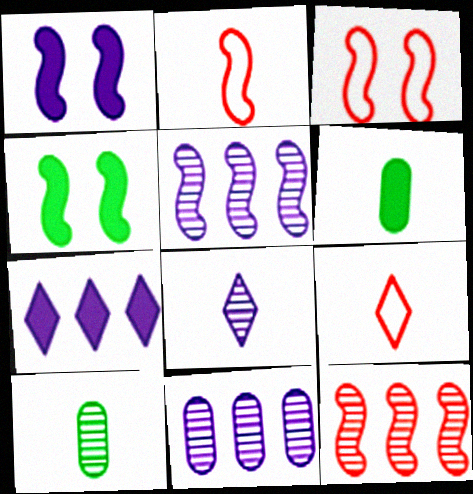[[2, 4, 5], 
[2, 6, 8], 
[3, 7, 10], 
[4, 9, 11]]